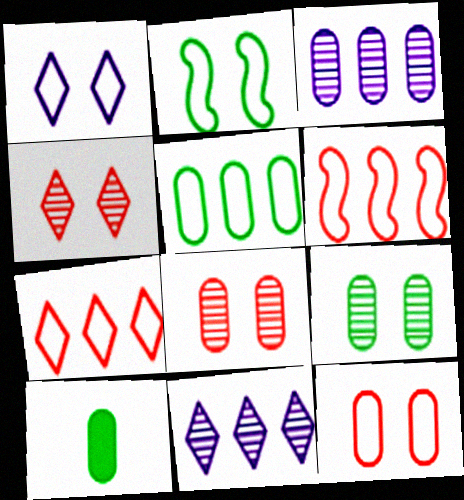[[1, 2, 12], 
[3, 10, 12], 
[5, 9, 10]]